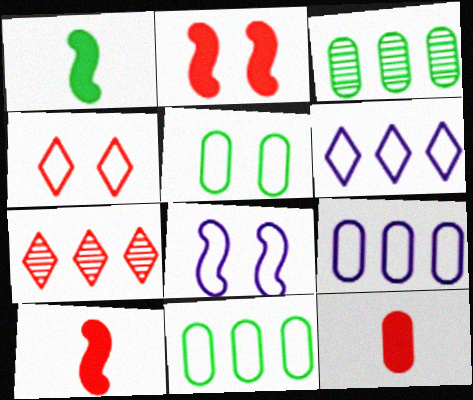[[4, 5, 8]]